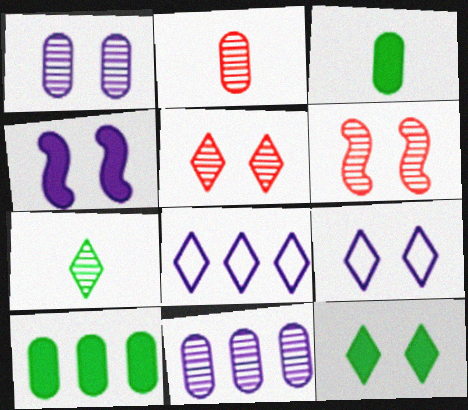[[1, 4, 9], 
[3, 6, 8], 
[5, 9, 12], 
[6, 7, 11]]